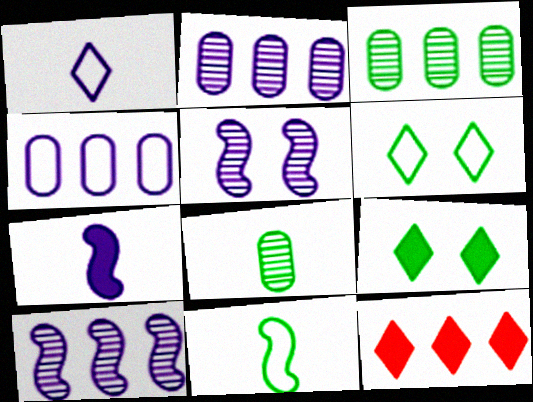[[3, 9, 11]]